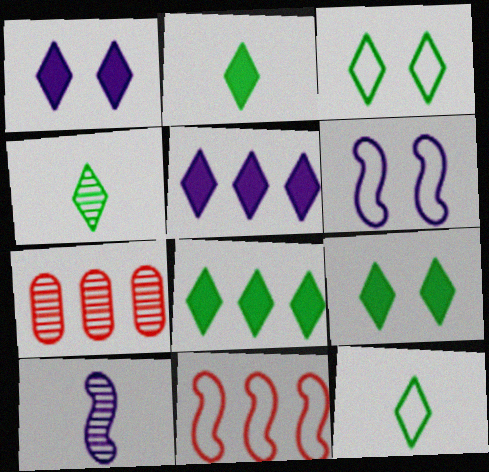[[2, 4, 12], 
[2, 6, 7], 
[2, 8, 9], 
[3, 4, 8]]